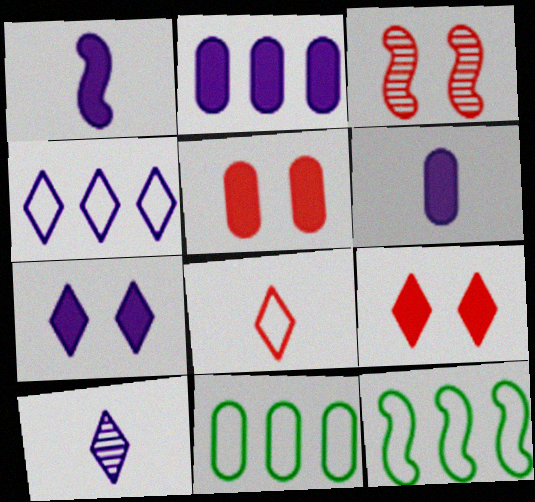[[1, 2, 7], 
[1, 3, 12], 
[4, 7, 10], 
[5, 10, 12]]